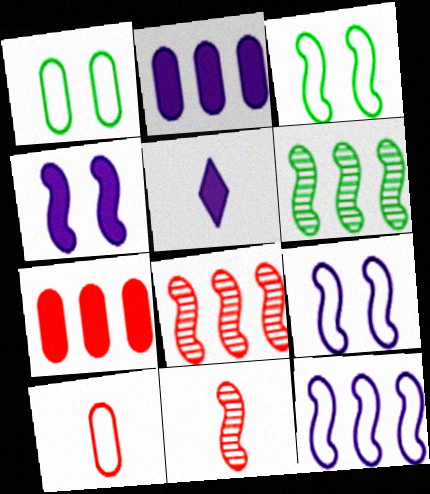[[1, 5, 8], 
[2, 4, 5]]